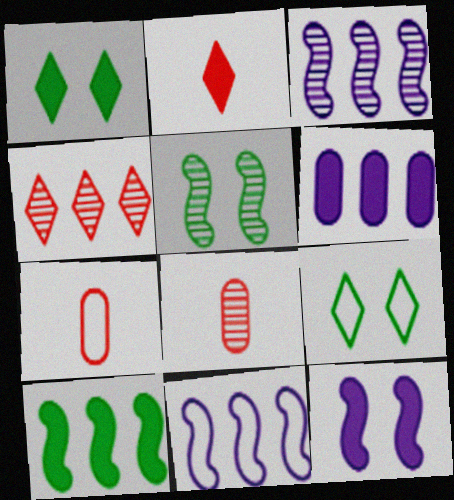[[1, 3, 7], 
[1, 8, 11], 
[7, 9, 11]]